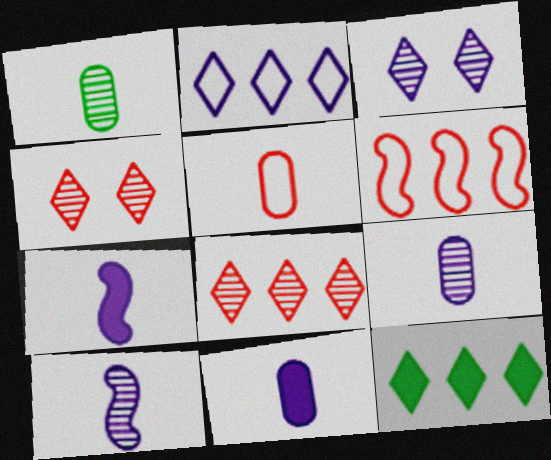[[1, 5, 11], 
[2, 8, 12]]